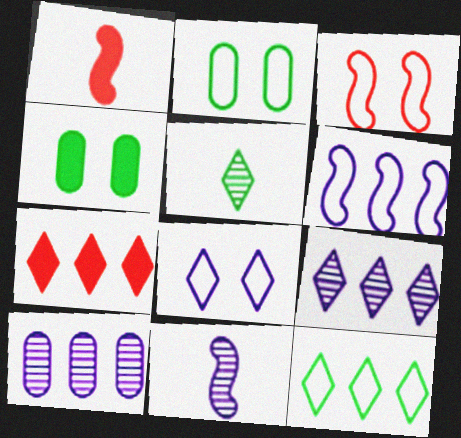[[1, 2, 9], 
[2, 3, 8], 
[2, 7, 11], 
[5, 7, 8], 
[7, 9, 12]]